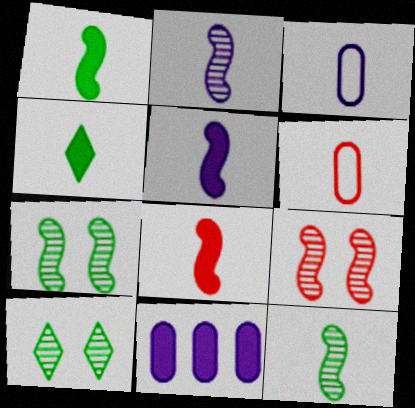[[1, 5, 8], 
[2, 4, 6]]